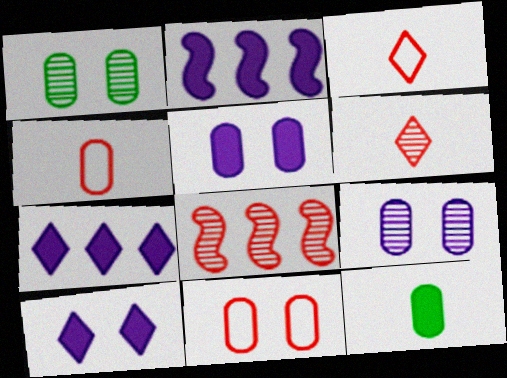[[1, 2, 3], 
[1, 5, 11]]